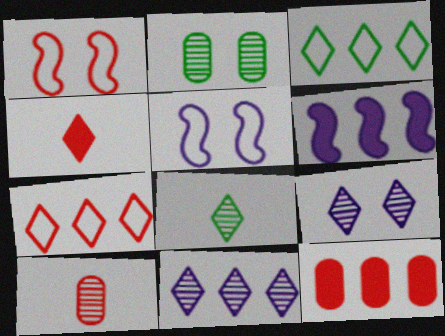[[3, 4, 9], 
[5, 8, 12]]